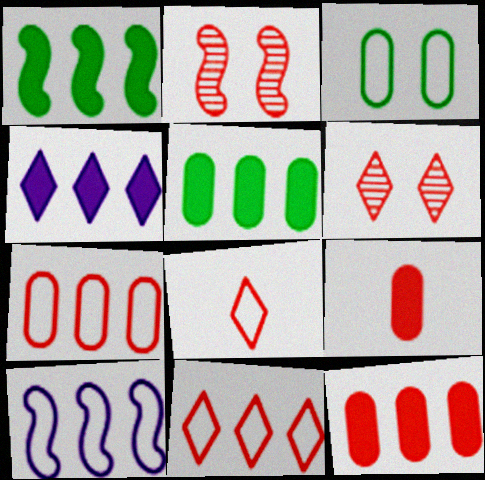[[1, 4, 12], 
[2, 8, 12], 
[2, 9, 11], 
[3, 8, 10]]